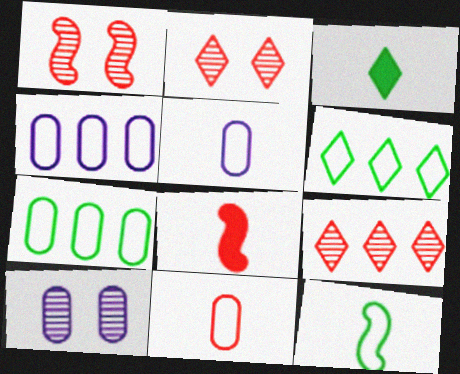[[1, 3, 4], 
[6, 8, 10]]